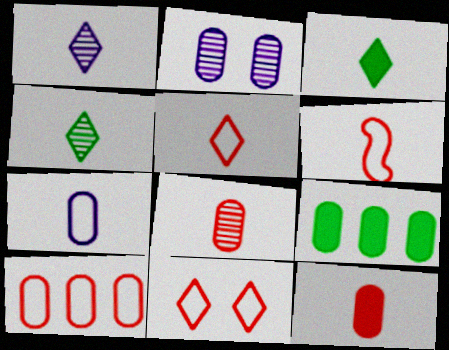[[1, 3, 5], 
[6, 10, 11]]